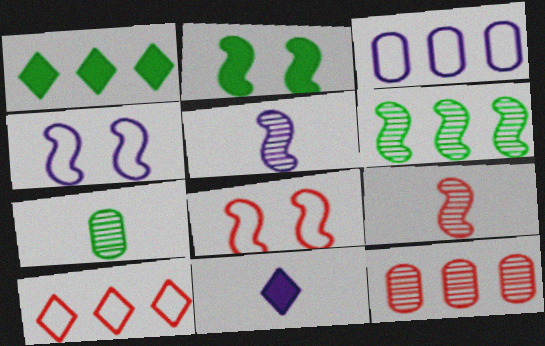[]